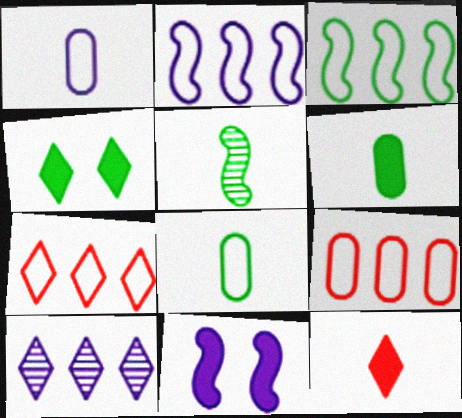[[1, 5, 12], 
[1, 10, 11]]